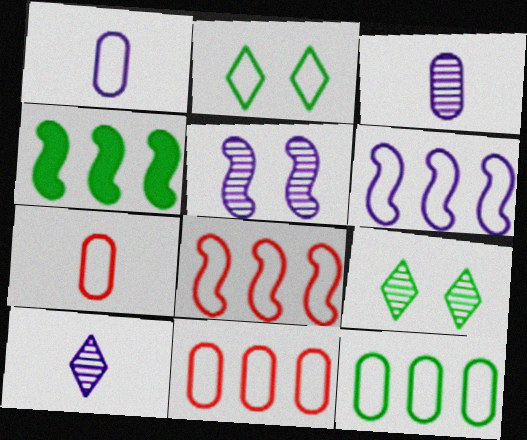[[1, 2, 8], 
[2, 6, 7]]